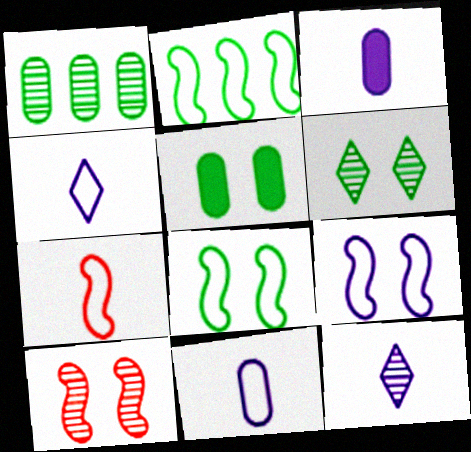[[1, 10, 12], 
[2, 7, 9], 
[5, 6, 8]]